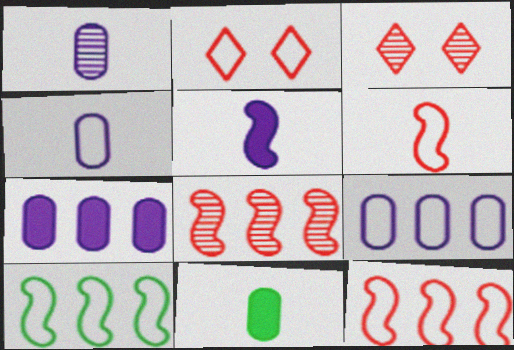[[2, 4, 10]]